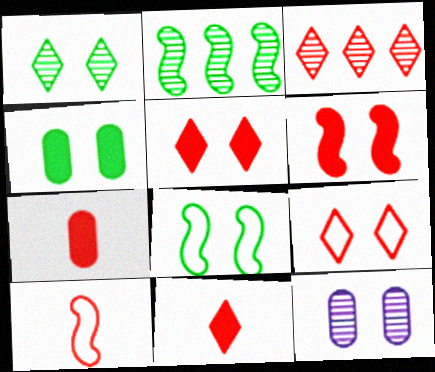[[1, 4, 8], 
[3, 9, 11], 
[5, 8, 12]]